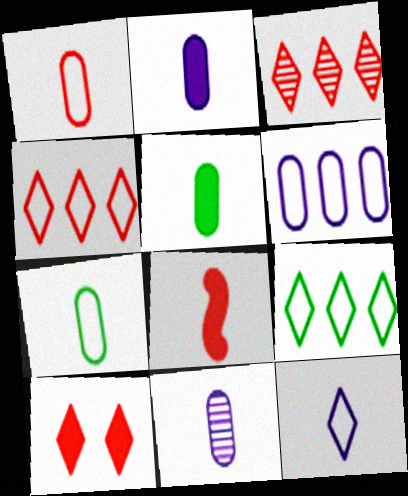[[1, 5, 11]]